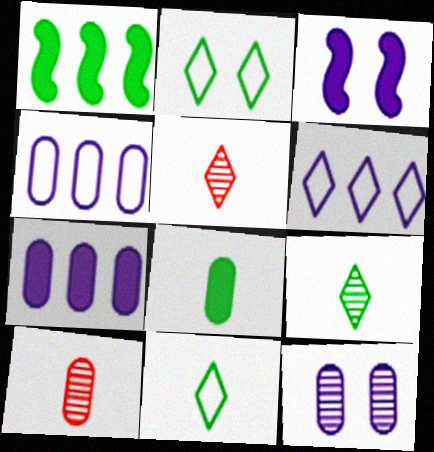[]